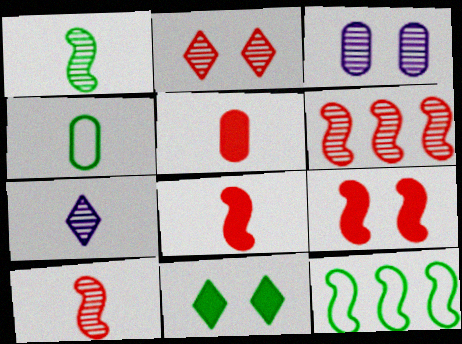[[4, 7, 8]]